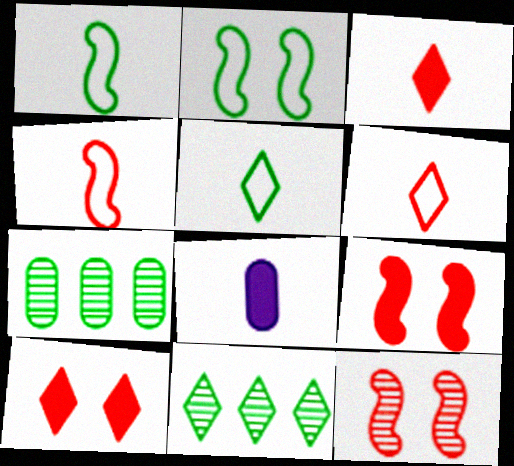[]